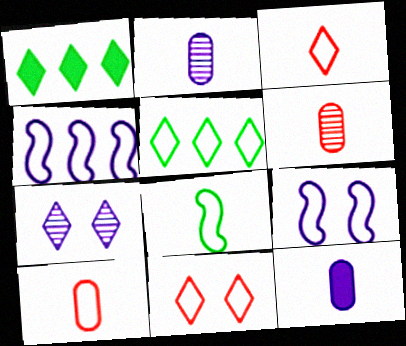[[1, 3, 7], 
[1, 6, 9], 
[4, 7, 12], 
[5, 9, 10]]